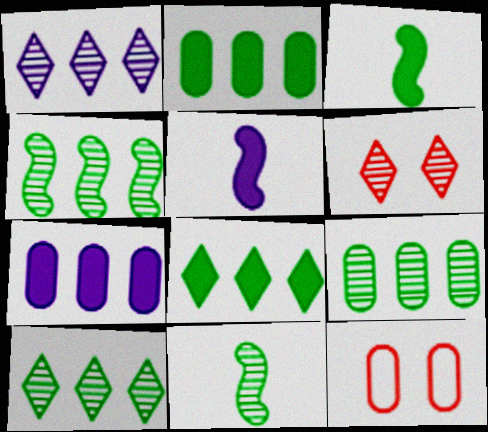[[1, 3, 12], 
[4, 9, 10], 
[5, 10, 12]]